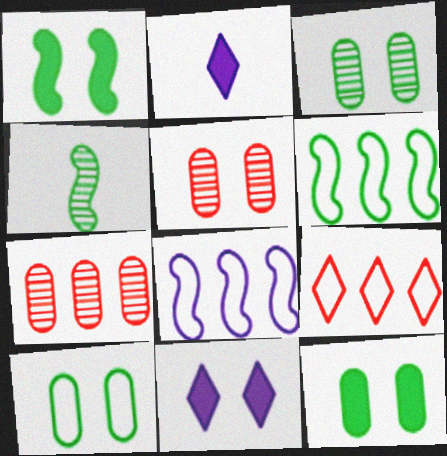[[1, 4, 6], 
[2, 5, 6], 
[3, 10, 12]]